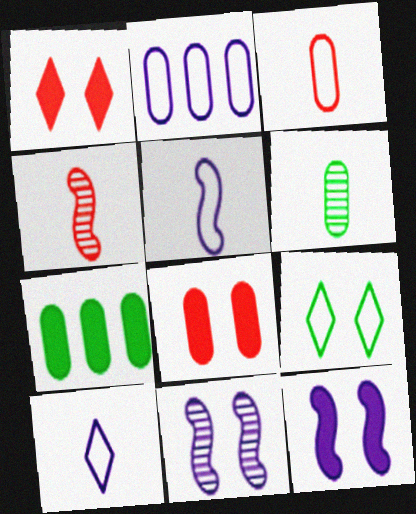[[2, 6, 8], 
[8, 9, 11]]